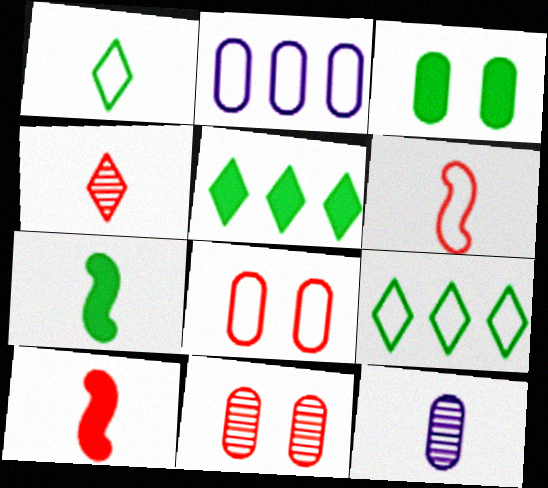[[1, 10, 12], 
[3, 5, 7]]